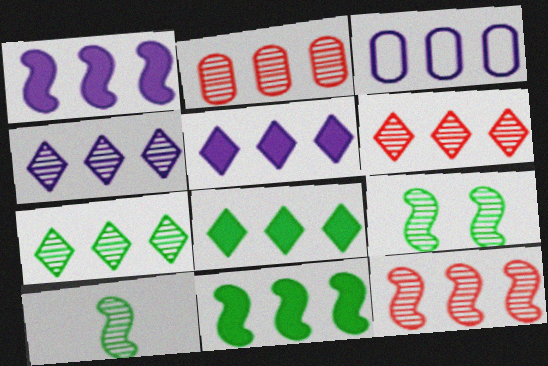[[1, 3, 4], 
[2, 6, 12], 
[3, 6, 11], 
[3, 8, 12], 
[4, 6, 7]]